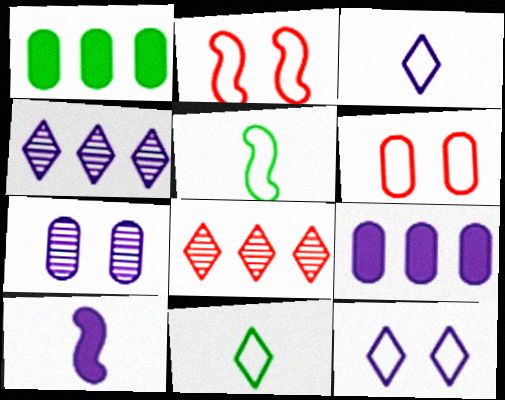[]